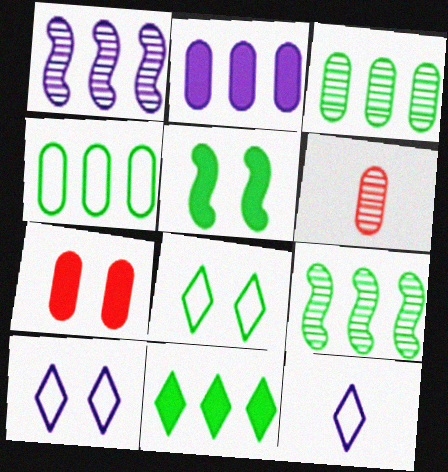[[4, 9, 11], 
[7, 9, 12]]